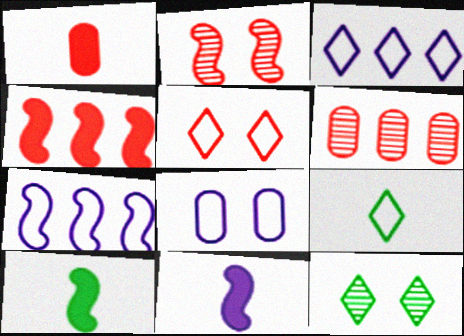[[1, 7, 12], 
[2, 7, 10], 
[3, 5, 9]]